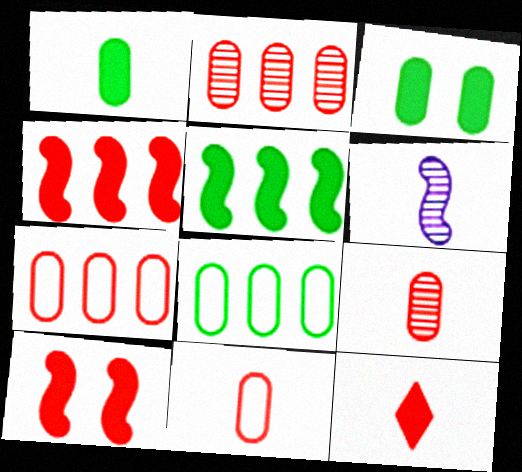[]